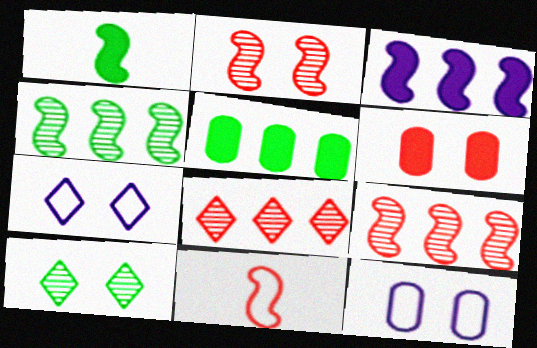[[1, 8, 12], 
[6, 8, 11]]